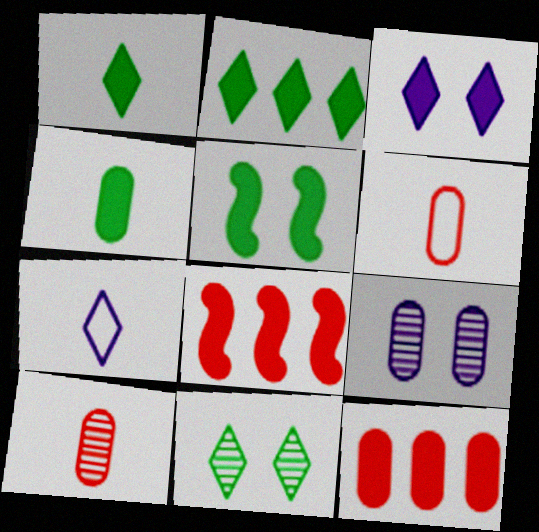[[2, 4, 5], 
[3, 4, 8]]